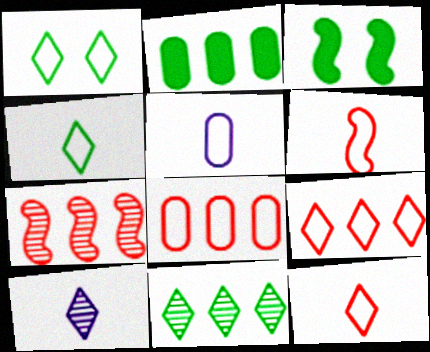[[3, 8, 10], 
[4, 5, 6]]